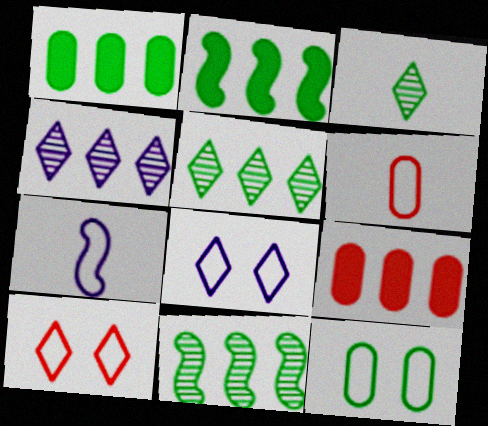[[2, 3, 12]]